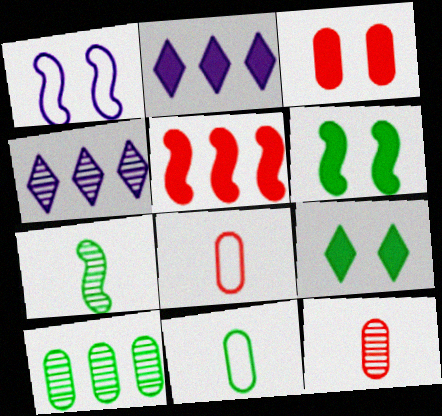[[1, 5, 7], 
[4, 6, 8]]